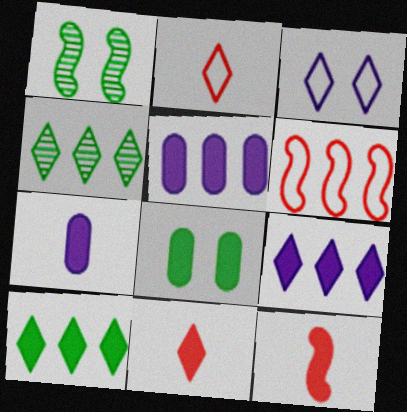[[1, 2, 5], 
[3, 4, 11], 
[4, 5, 6], 
[8, 9, 12]]